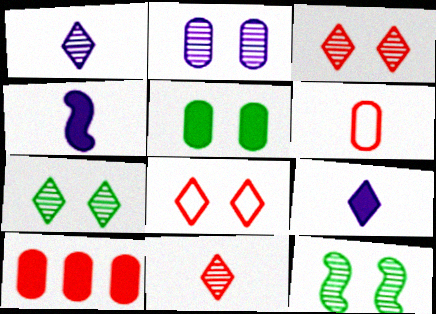[[2, 3, 12]]